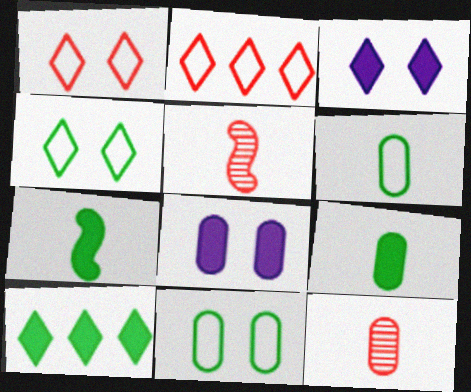[]